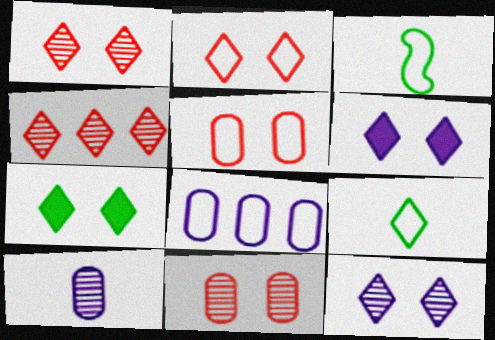[[2, 3, 8], 
[2, 7, 12], 
[4, 6, 9]]